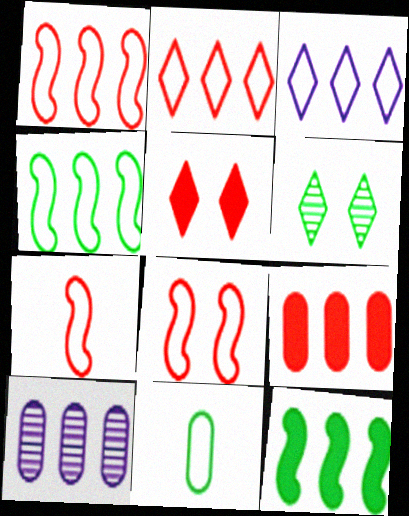[[1, 7, 8], 
[2, 10, 12], 
[3, 8, 11], 
[6, 11, 12]]